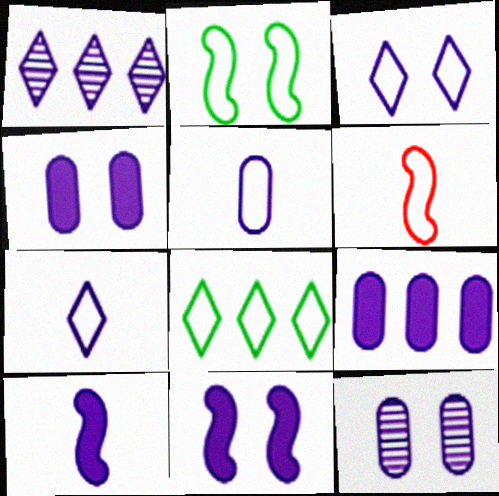[[1, 5, 11], 
[3, 11, 12], 
[5, 9, 12]]